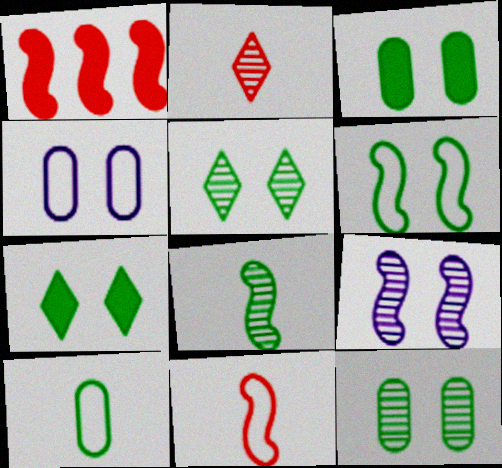[[3, 5, 6], 
[6, 7, 12]]